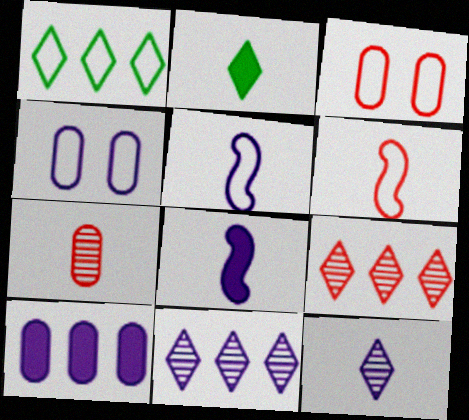[[1, 3, 5], 
[1, 4, 6], 
[2, 5, 7], 
[4, 8, 11]]